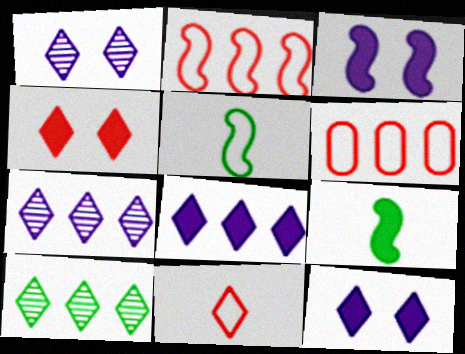[[1, 6, 9], 
[10, 11, 12]]